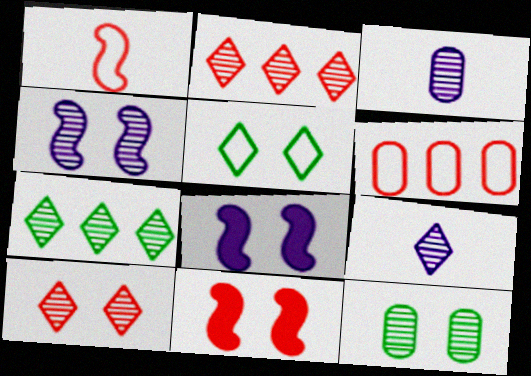[[4, 10, 12], 
[7, 9, 10]]